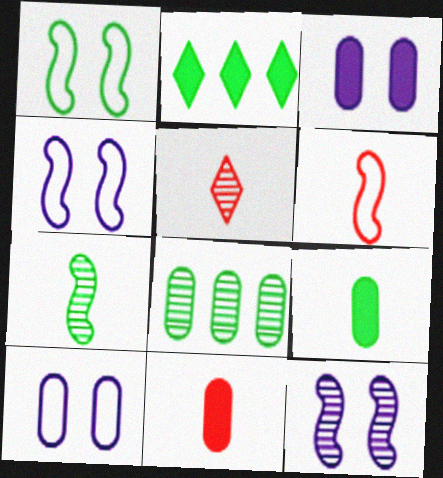[[5, 6, 11], 
[5, 8, 12], 
[8, 10, 11]]